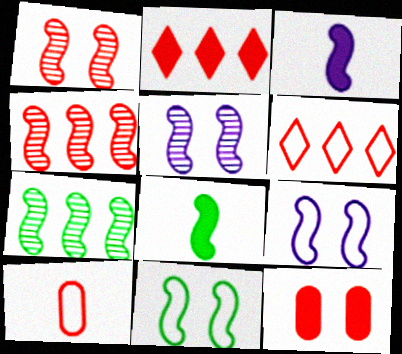[[1, 2, 10], 
[3, 4, 11], 
[4, 8, 9], 
[7, 8, 11]]